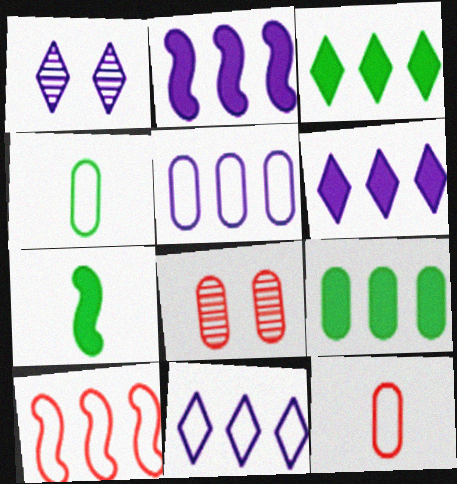[[7, 8, 11]]